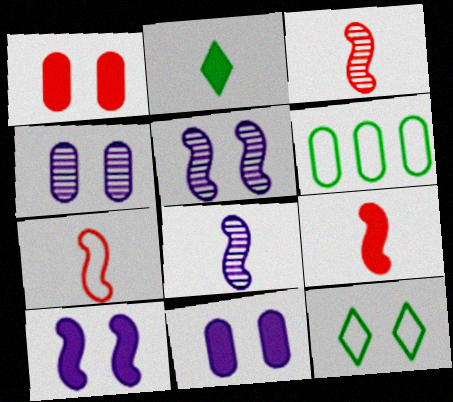[[1, 5, 12], 
[3, 7, 9]]